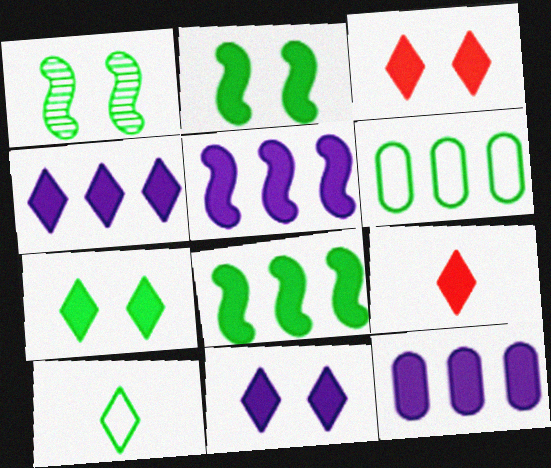[[2, 9, 12], 
[3, 7, 11], 
[4, 5, 12], 
[4, 7, 9]]